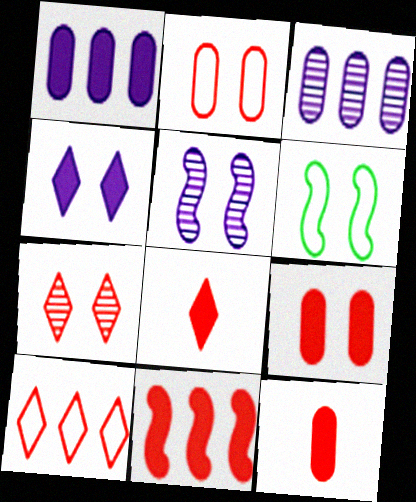[[3, 6, 8], 
[7, 8, 10], 
[8, 9, 11]]